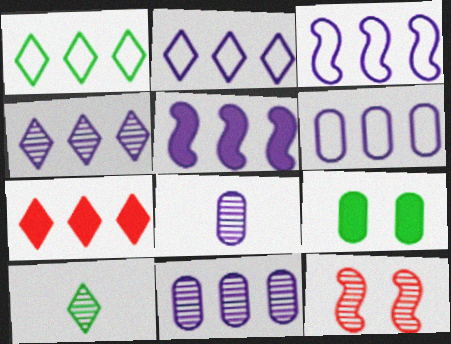[[1, 4, 7], 
[2, 3, 6], 
[2, 5, 11], 
[4, 5, 6], 
[10, 11, 12]]